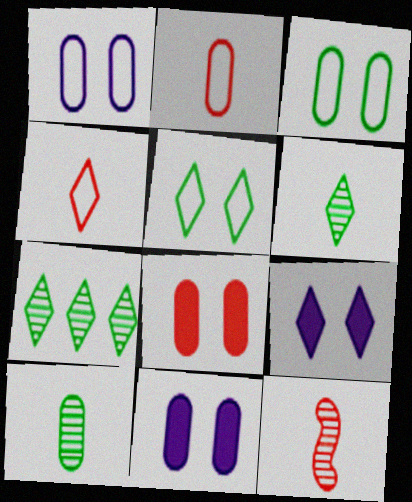[[4, 7, 9]]